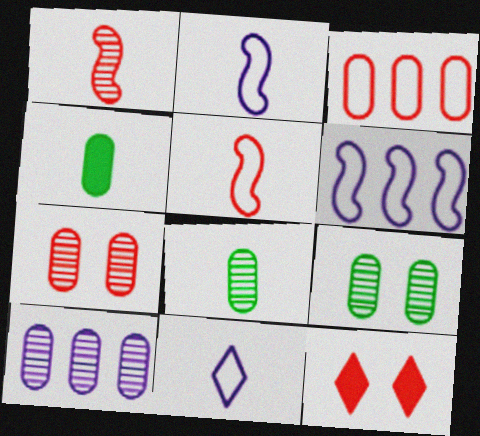[[1, 3, 12], 
[1, 4, 11], 
[6, 8, 12], 
[7, 8, 10]]